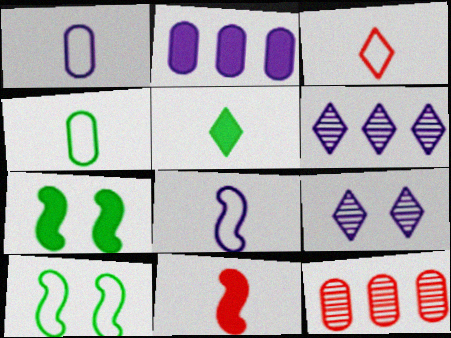[[2, 8, 9], 
[3, 4, 8]]